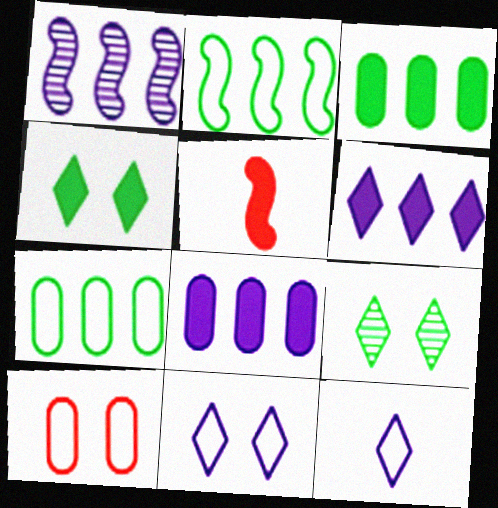[[2, 10, 12], 
[4, 5, 8]]